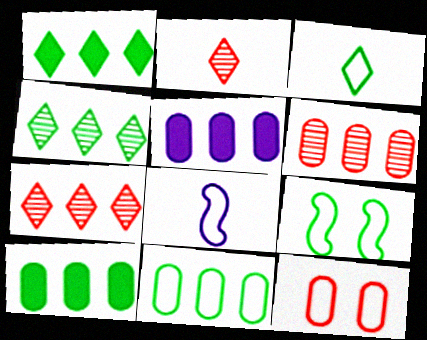[[2, 5, 9], 
[3, 9, 11], 
[5, 6, 11]]